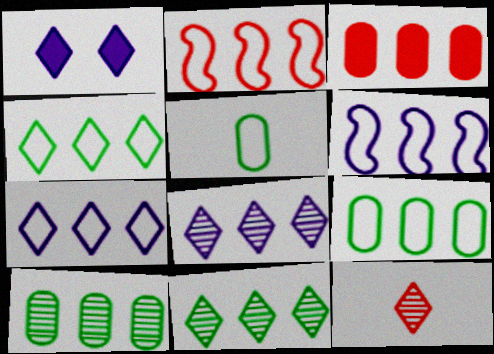[[1, 4, 12], 
[2, 7, 9], 
[3, 6, 11]]